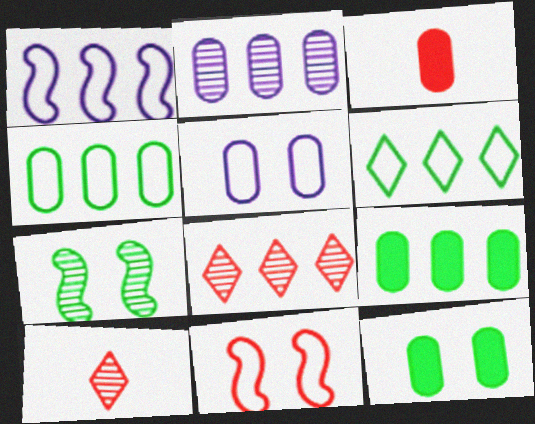[[1, 8, 9], 
[1, 10, 12], 
[2, 7, 10], 
[3, 8, 11]]